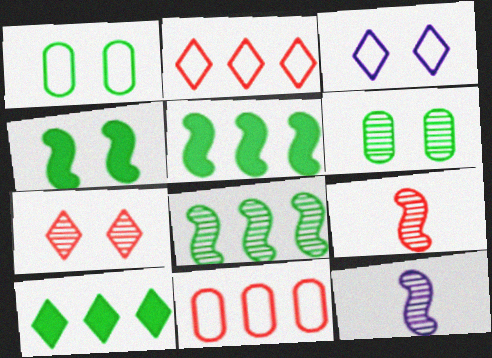[]